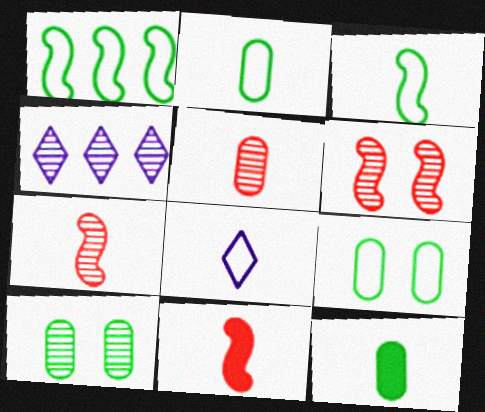[[4, 7, 10], 
[4, 9, 11], 
[7, 8, 12]]